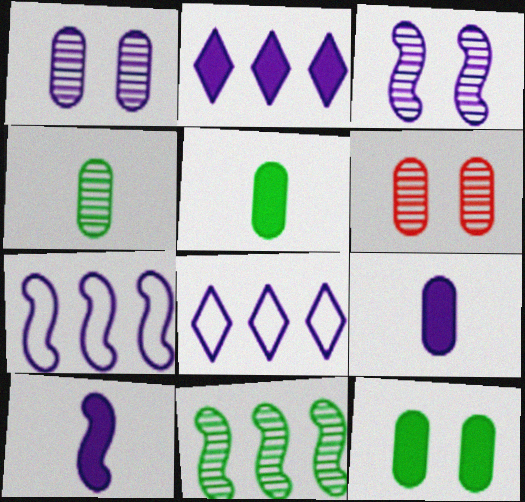[[1, 8, 10], 
[3, 7, 10], 
[3, 8, 9]]